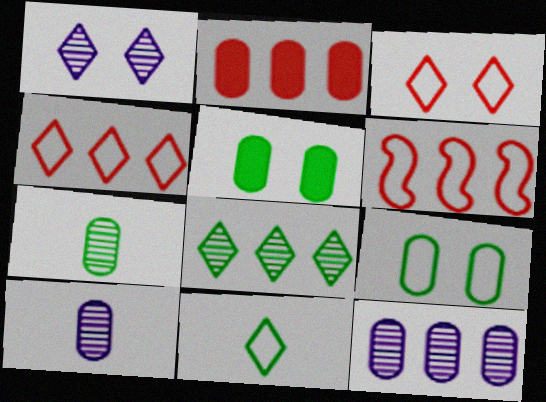[[2, 9, 10]]